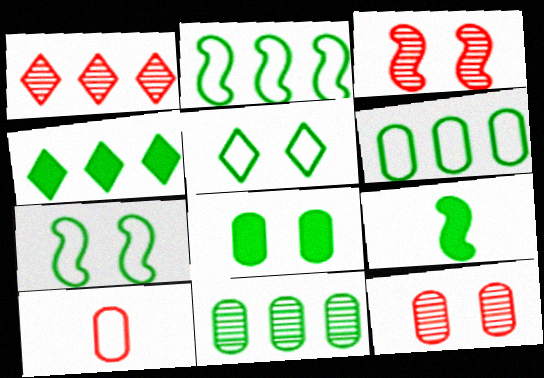[[2, 4, 11], 
[4, 8, 9], 
[5, 9, 11]]